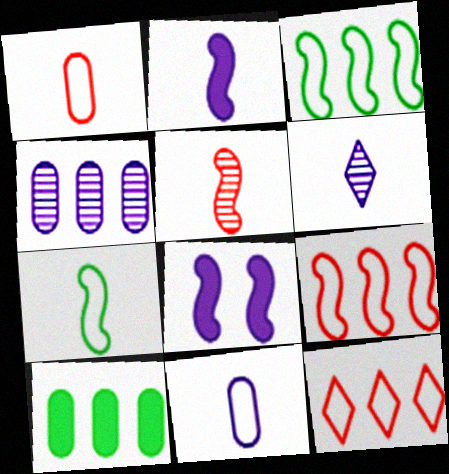[[2, 5, 7], 
[2, 6, 11], 
[3, 5, 8]]